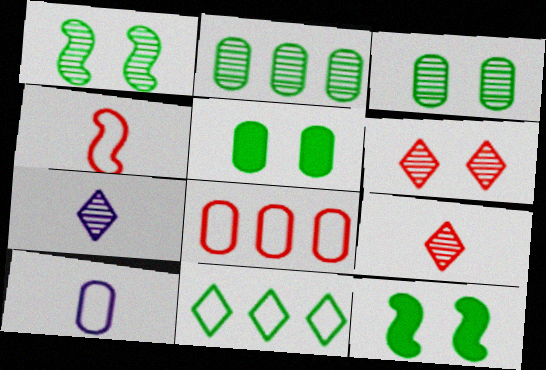[[7, 8, 12]]